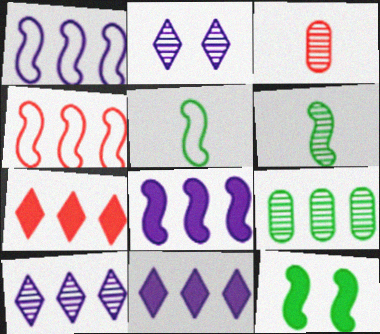[[1, 7, 9], 
[4, 9, 11]]